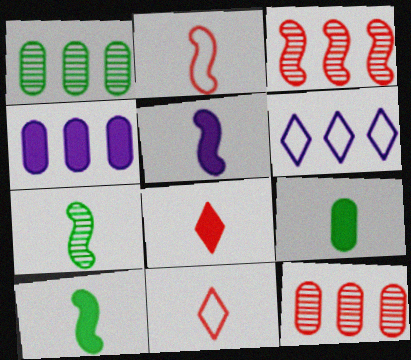[[2, 5, 7], 
[5, 8, 9]]